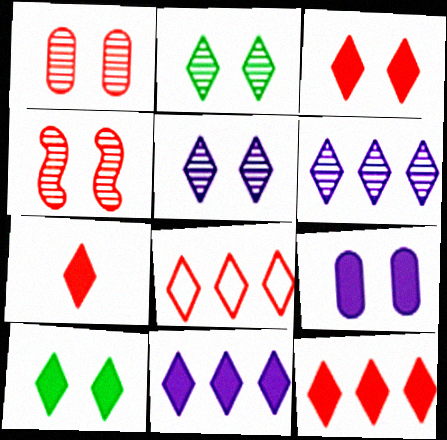[[3, 7, 12], 
[7, 10, 11]]